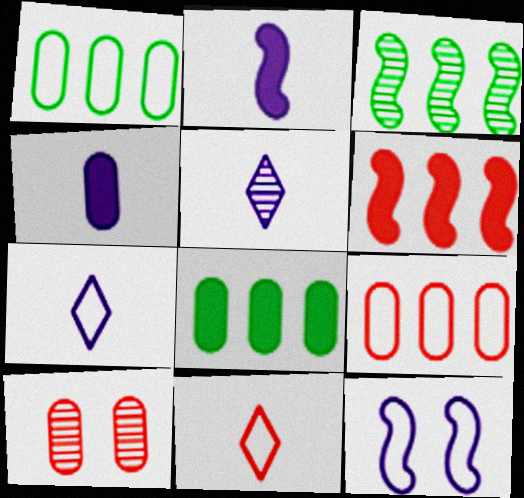[[1, 4, 10], 
[1, 11, 12], 
[3, 5, 10], 
[6, 10, 11]]